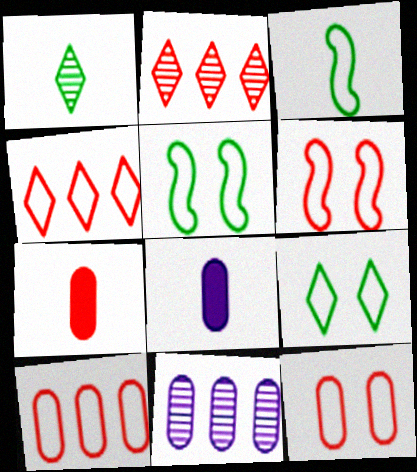[[2, 5, 8], 
[2, 6, 7]]